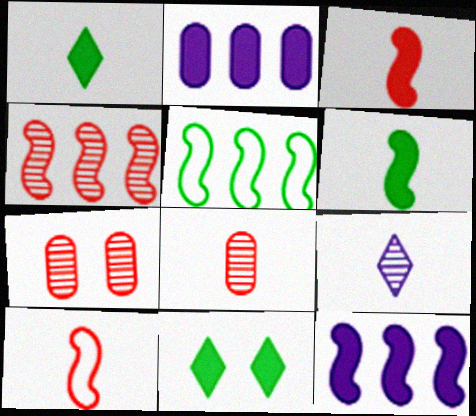[[2, 3, 11], 
[4, 5, 12]]